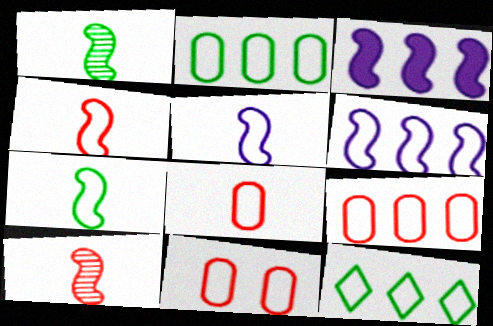[[4, 5, 7], 
[5, 11, 12], 
[6, 9, 12], 
[8, 9, 11]]